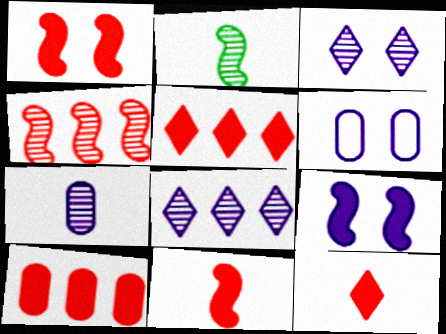[[1, 10, 12], 
[2, 5, 6], 
[3, 6, 9]]